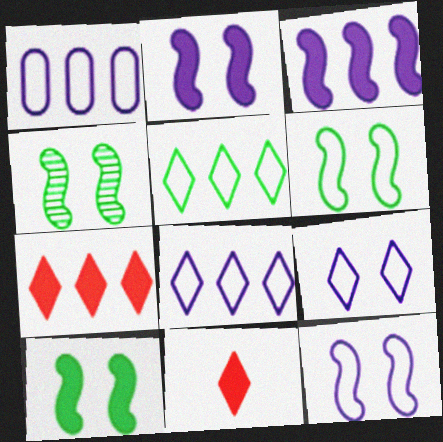[[1, 4, 11], 
[4, 6, 10]]